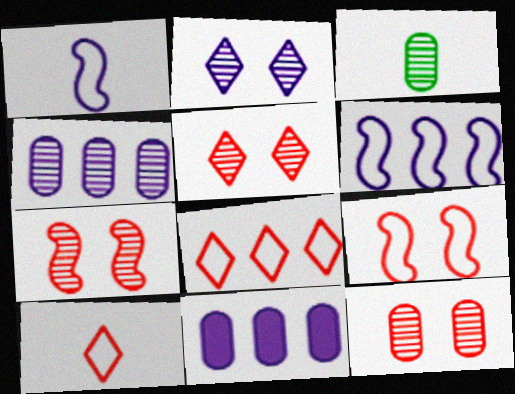[[1, 2, 11], 
[3, 4, 12], 
[5, 7, 12]]